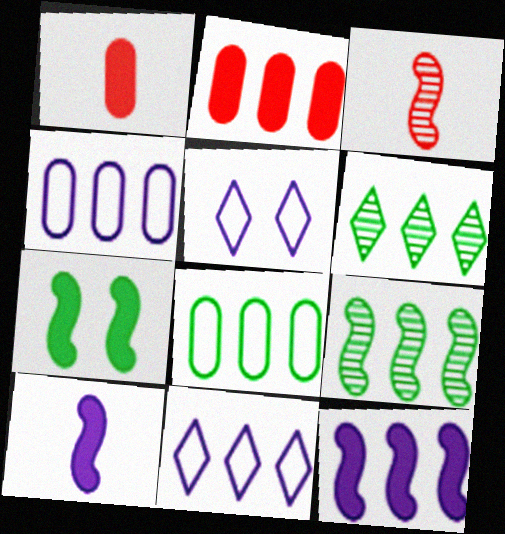[[1, 5, 9], 
[2, 9, 11]]